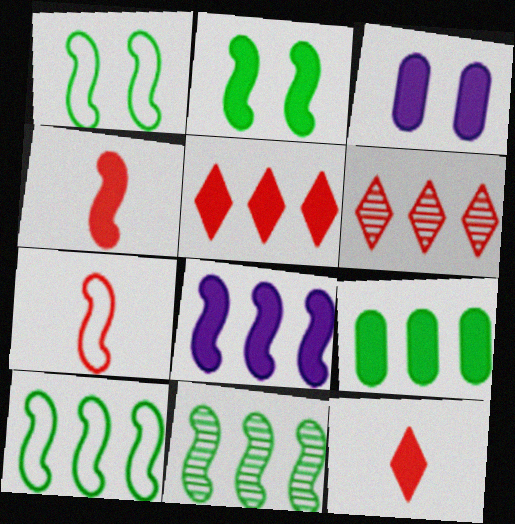[[2, 4, 8], 
[5, 8, 9]]